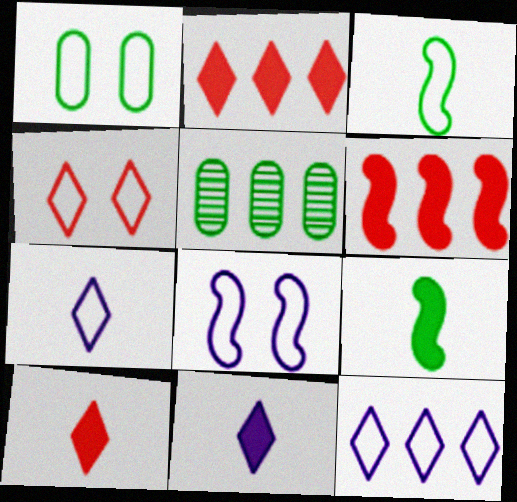[[1, 4, 8], 
[5, 6, 12], 
[5, 8, 10]]